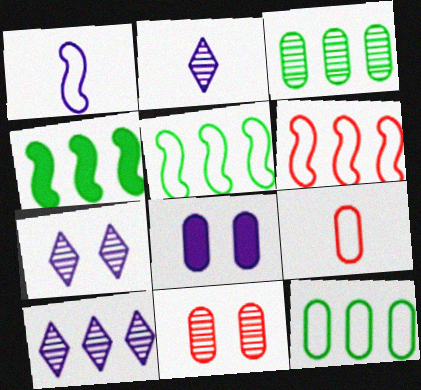[[1, 8, 10], 
[2, 7, 10], 
[3, 8, 9], 
[4, 7, 9]]